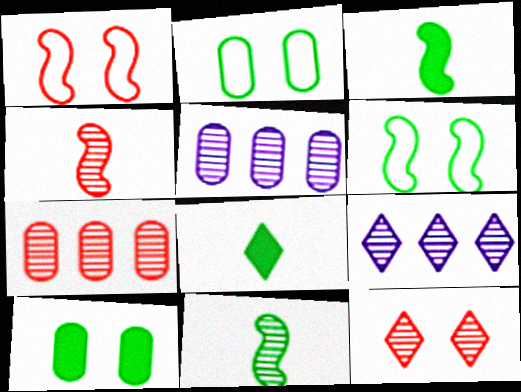[[1, 5, 8], 
[4, 7, 12], 
[5, 11, 12]]